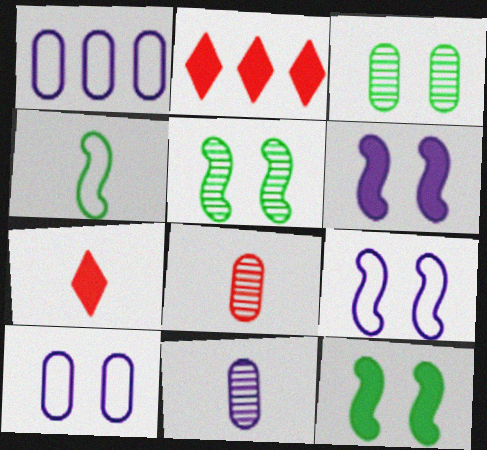[[1, 5, 7], 
[4, 7, 11]]